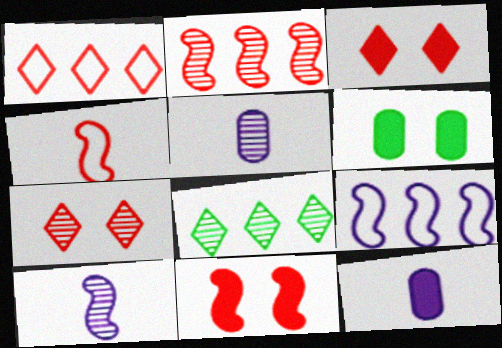[[1, 6, 10], 
[2, 4, 11]]